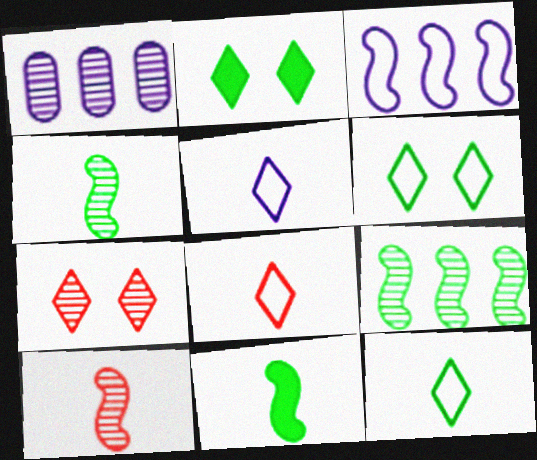[[1, 4, 7], 
[5, 8, 12]]